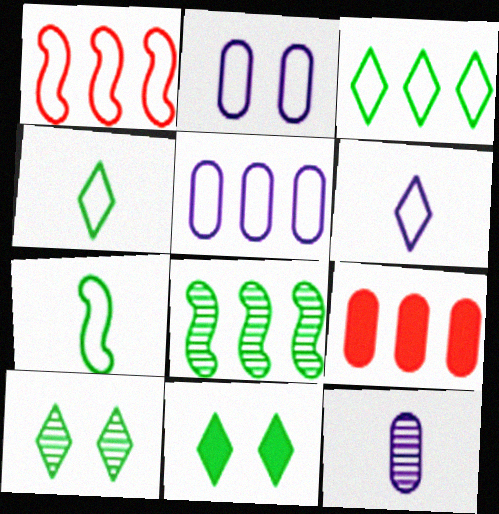[[1, 2, 4], 
[1, 3, 5], 
[1, 11, 12]]